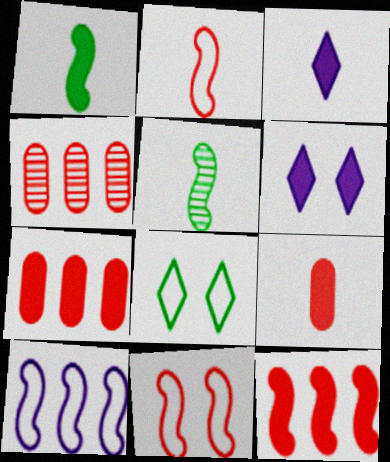[[1, 3, 9], 
[1, 6, 7]]